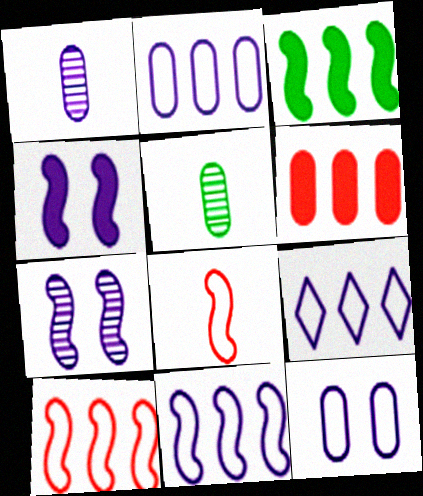[[1, 4, 9], 
[2, 9, 11], 
[3, 7, 8], 
[5, 6, 12]]